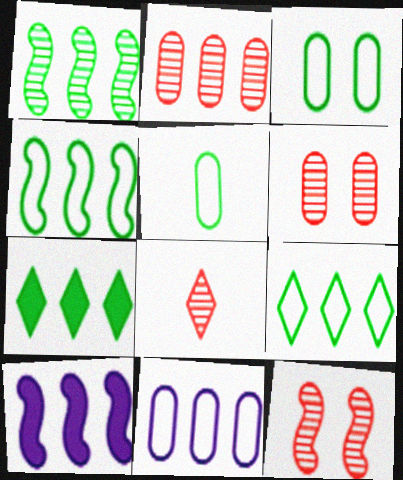[[2, 8, 12], 
[2, 9, 10], 
[3, 8, 10]]